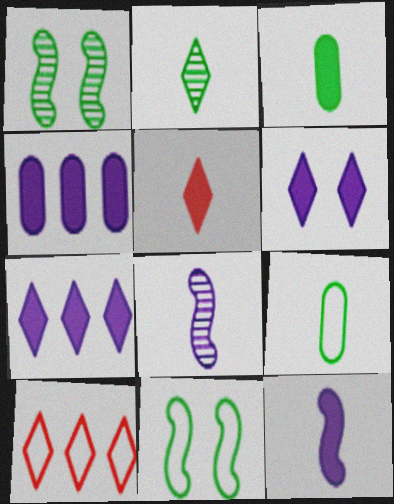[[2, 6, 10], 
[3, 5, 12], 
[4, 6, 12], 
[5, 8, 9]]